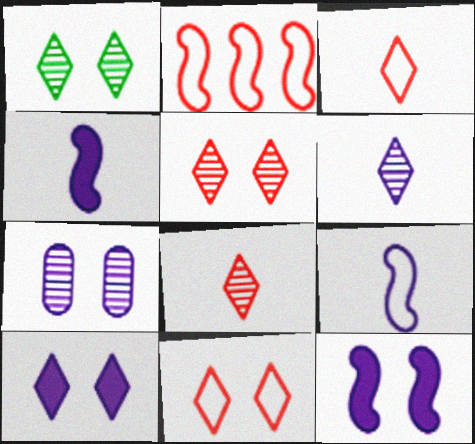[[1, 10, 11]]